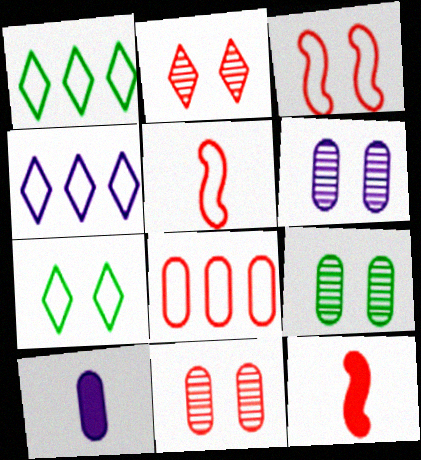[[1, 6, 12], 
[2, 8, 12], 
[4, 9, 12], 
[6, 9, 11], 
[8, 9, 10]]